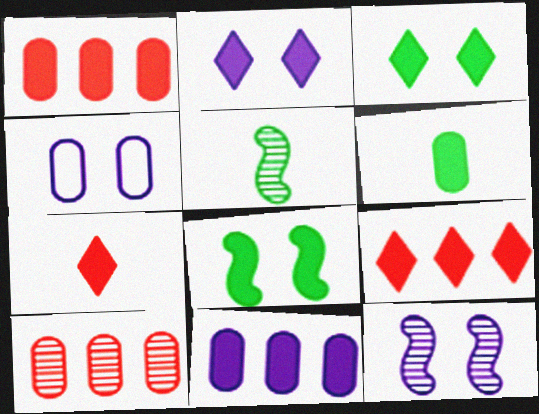[[2, 4, 12], 
[4, 5, 9], 
[4, 6, 10], 
[7, 8, 11]]